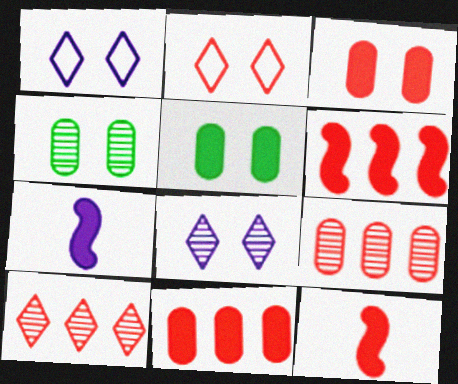[[2, 9, 12]]